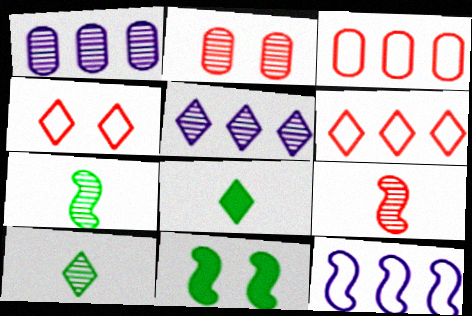[[2, 5, 7], 
[2, 8, 12], 
[4, 5, 8], 
[9, 11, 12]]